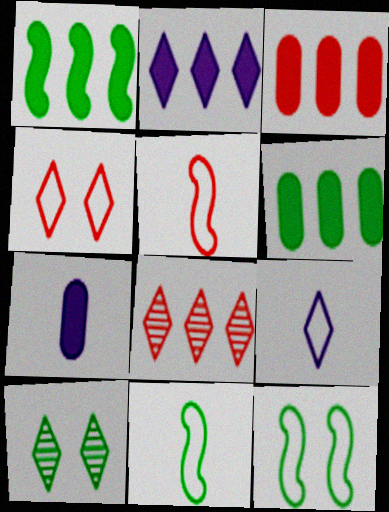[[1, 2, 3], 
[6, 10, 11], 
[7, 8, 12]]